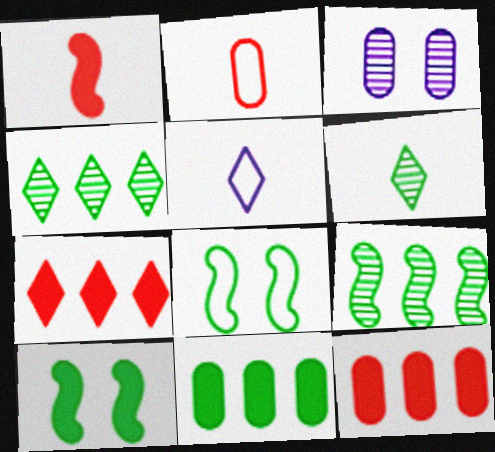[[2, 3, 11], 
[6, 8, 11]]